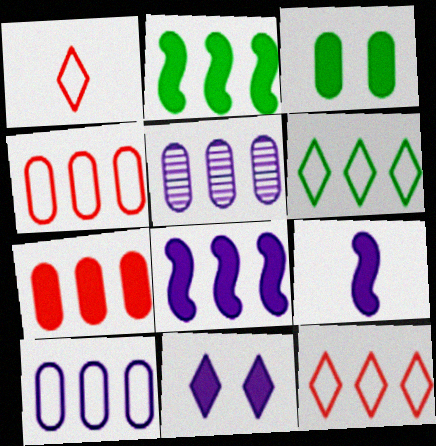[[2, 5, 12]]